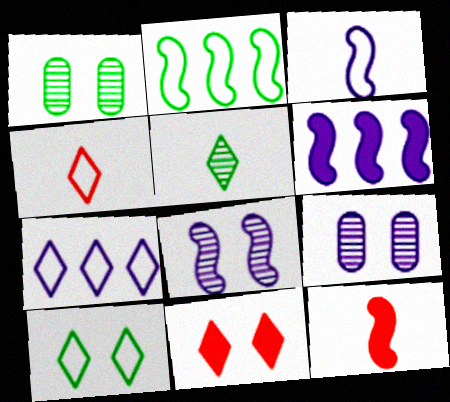[[1, 4, 6], 
[1, 7, 12], 
[2, 8, 12], 
[3, 6, 8], 
[4, 7, 10], 
[5, 7, 11]]